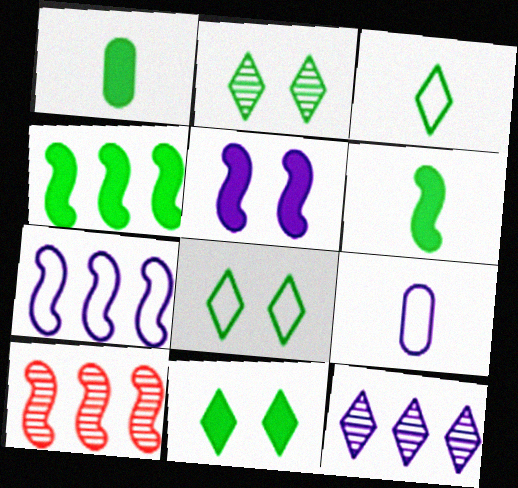[[1, 4, 11], 
[2, 8, 11], 
[4, 7, 10], 
[5, 9, 12], 
[9, 10, 11]]